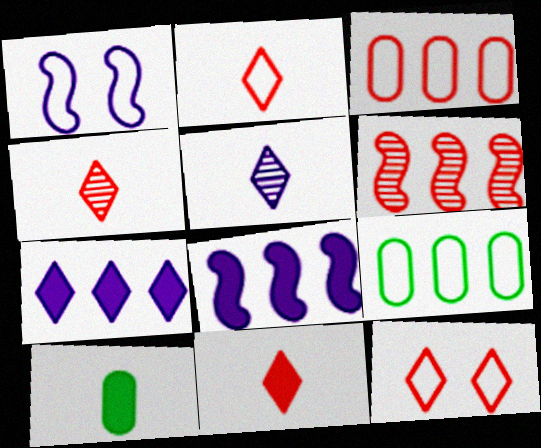[[1, 2, 9], 
[2, 4, 11], 
[6, 7, 9]]